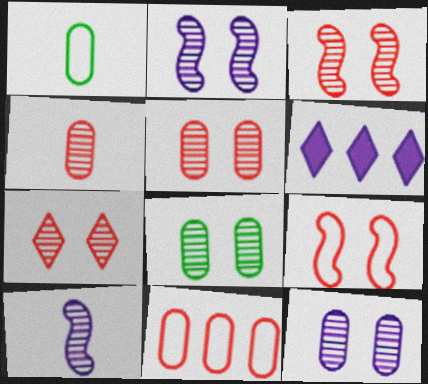[[1, 3, 6], 
[2, 7, 8], 
[3, 5, 7], 
[5, 8, 12]]